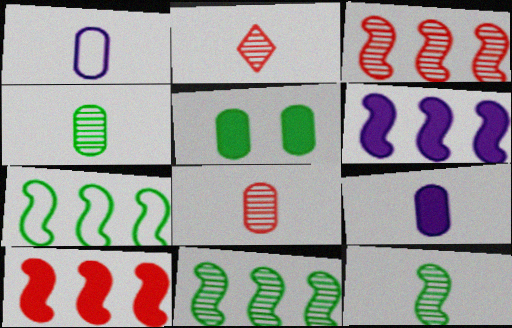[[3, 6, 7]]